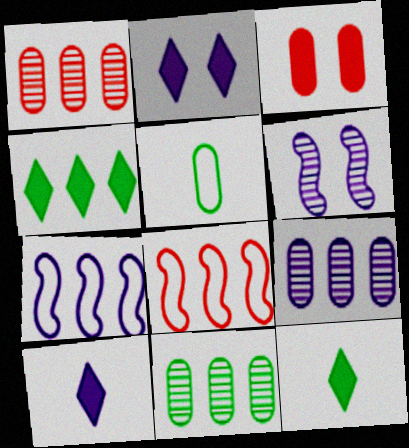[[1, 4, 7], 
[1, 9, 11], 
[3, 5, 9], 
[4, 8, 9]]